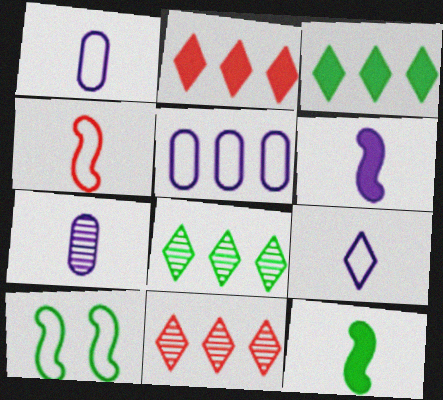[[2, 7, 10], 
[6, 7, 9]]